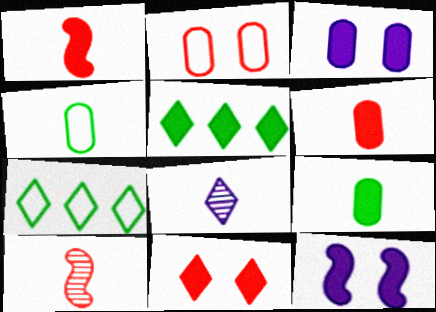[[1, 3, 5], 
[1, 4, 8], 
[3, 7, 10], 
[5, 6, 12], 
[7, 8, 11]]